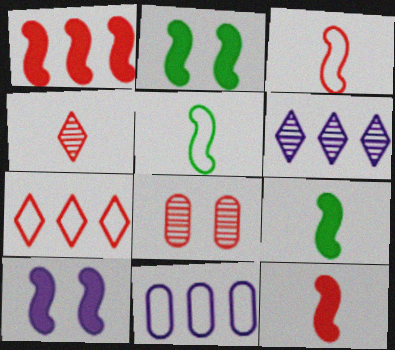[[1, 9, 10], 
[2, 4, 11], 
[7, 8, 12]]